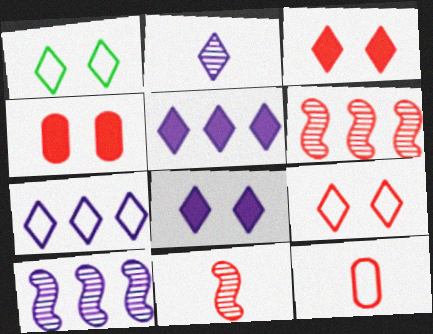[[2, 7, 8], 
[3, 6, 12]]